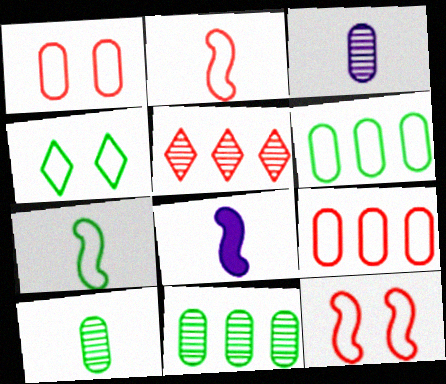[[4, 6, 7]]